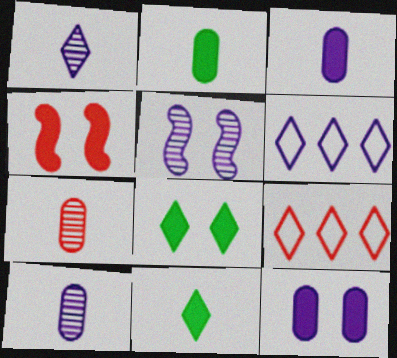[[1, 8, 9], 
[2, 5, 9], 
[3, 5, 6], 
[4, 7, 9], 
[4, 8, 12]]